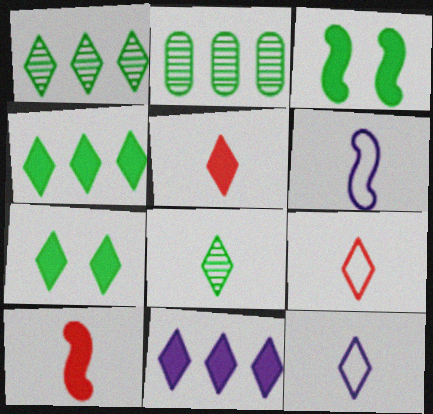[[5, 7, 11], 
[5, 8, 12]]